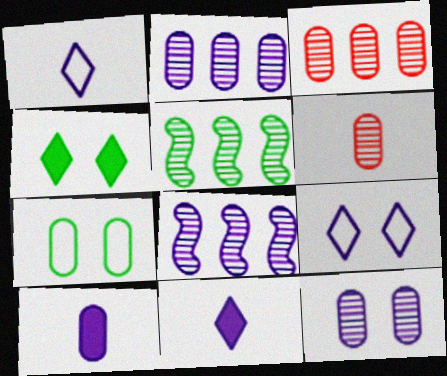[[3, 7, 10], 
[8, 9, 10]]